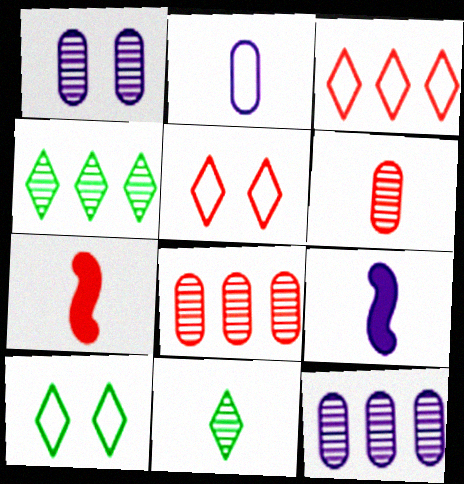[[2, 7, 11], 
[5, 7, 8], 
[7, 10, 12], 
[8, 9, 10]]